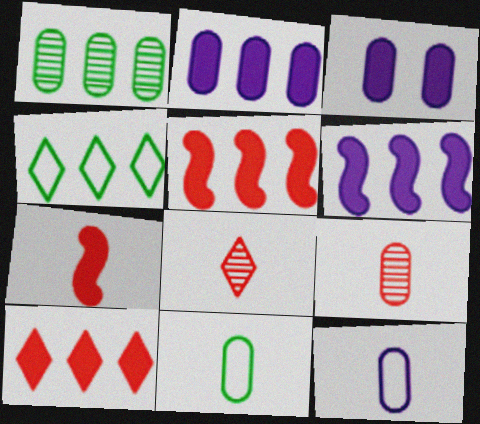[]